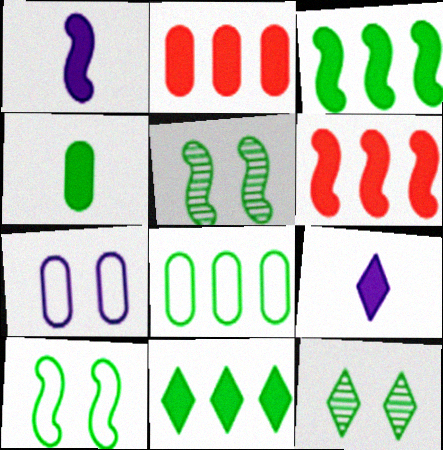[]